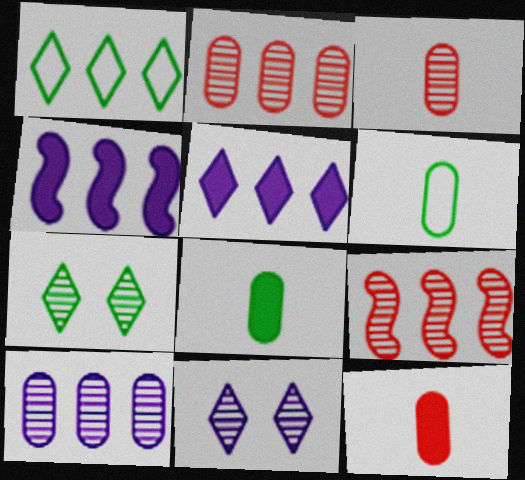[[1, 2, 4]]